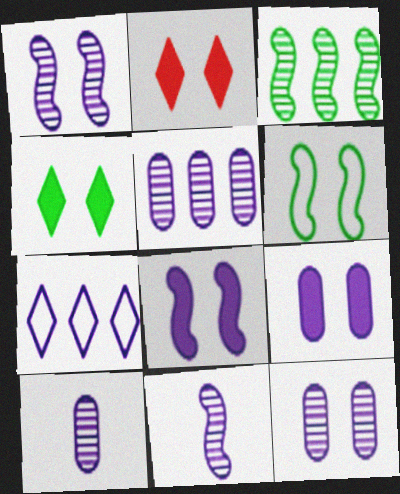[[2, 6, 12], 
[5, 10, 12], 
[7, 8, 10], 
[7, 9, 11]]